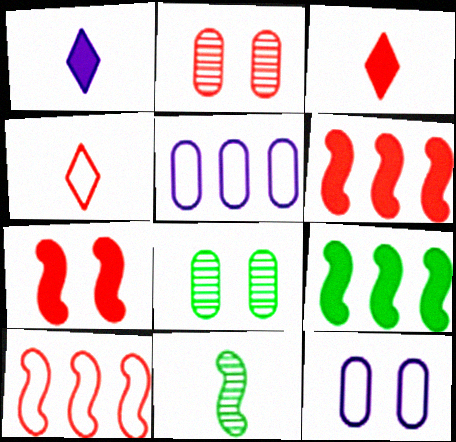[[1, 8, 10], 
[2, 3, 10], 
[2, 4, 6]]